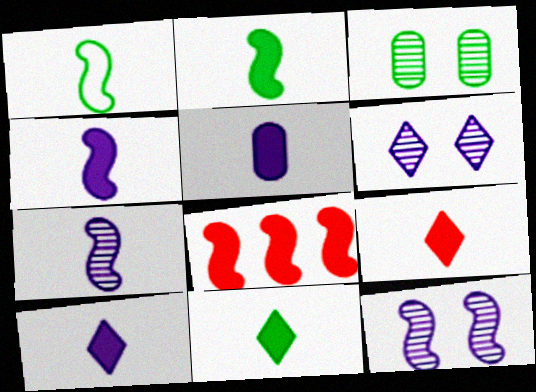[[1, 8, 12], 
[2, 5, 9], 
[4, 5, 10], 
[9, 10, 11]]